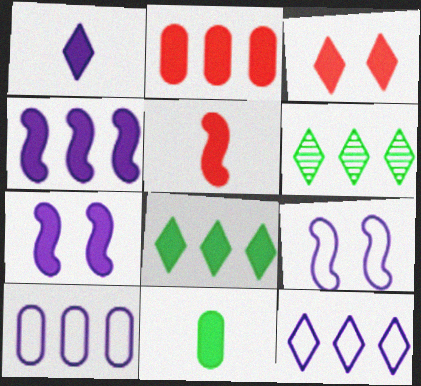[[1, 3, 8], 
[1, 5, 11], 
[2, 3, 5], 
[2, 4, 8], 
[3, 4, 11]]